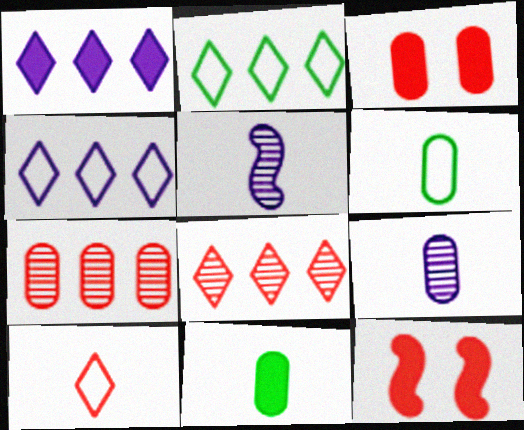[[1, 2, 8], 
[1, 11, 12], 
[2, 3, 5], 
[2, 9, 12], 
[5, 10, 11], 
[7, 10, 12]]